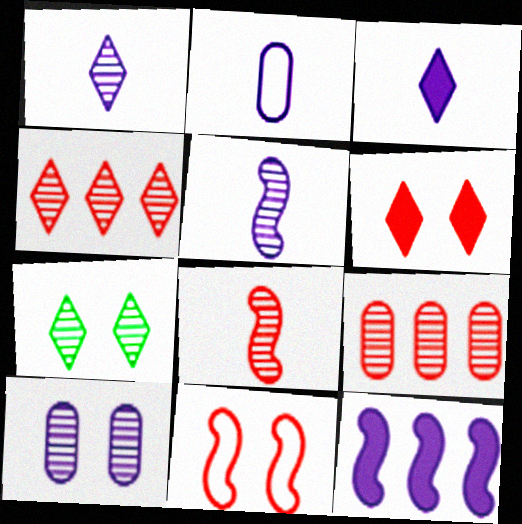[[1, 4, 7], 
[2, 3, 5], 
[5, 7, 9]]